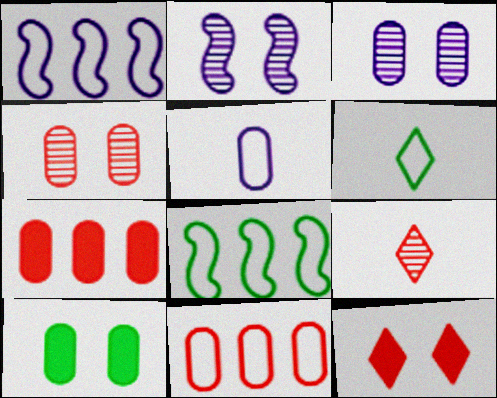[[1, 9, 10], 
[2, 6, 7]]